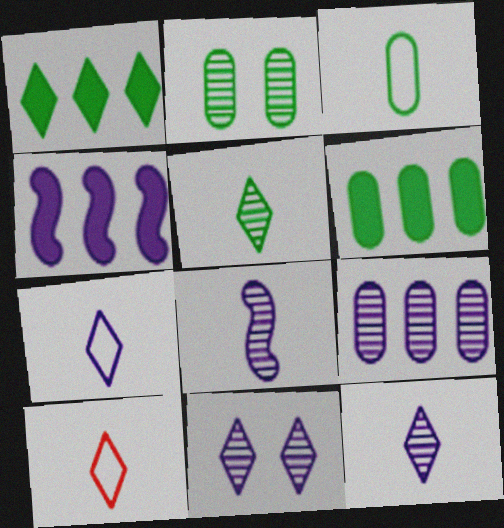[[1, 10, 11], 
[2, 3, 6], 
[2, 4, 10], 
[8, 9, 11]]